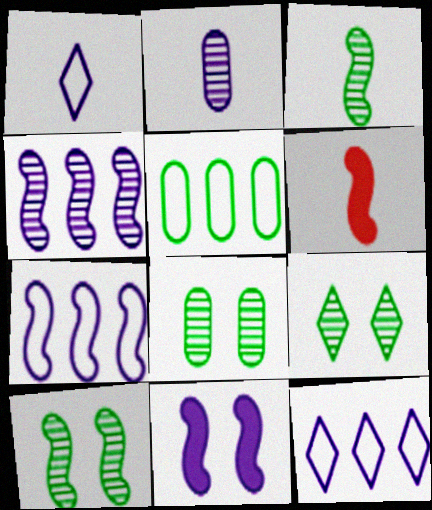[[2, 11, 12], 
[6, 7, 10], 
[6, 8, 12], 
[8, 9, 10]]